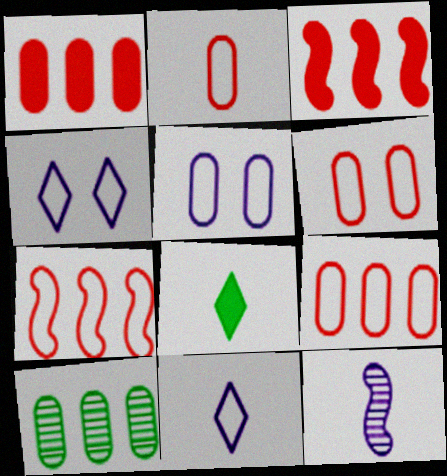[[2, 6, 9], 
[2, 8, 12]]